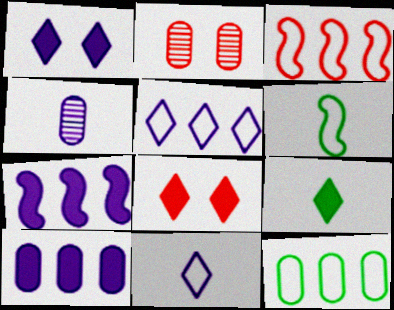[[3, 5, 12]]